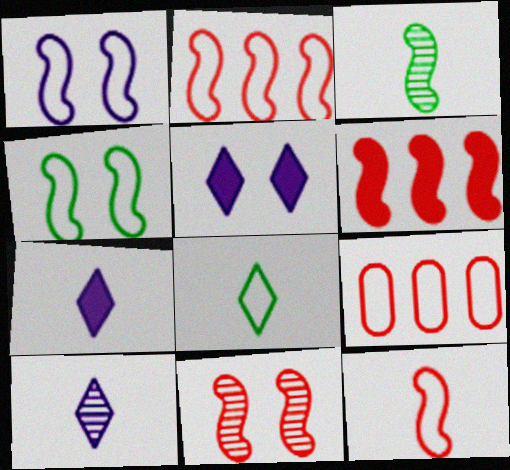[[1, 3, 6], 
[1, 8, 9], 
[3, 5, 9], 
[6, 11, 12]]